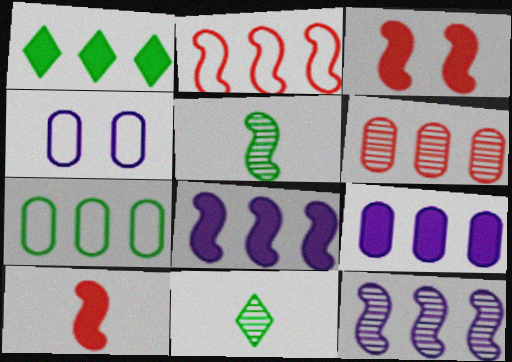[[6, 7, 9]]